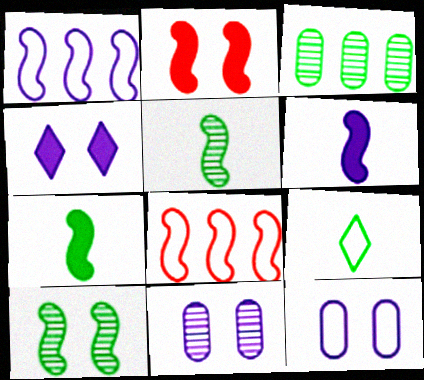[[1, 2, 5], 
[6, 8, 10], 
[8, 9, 12]]